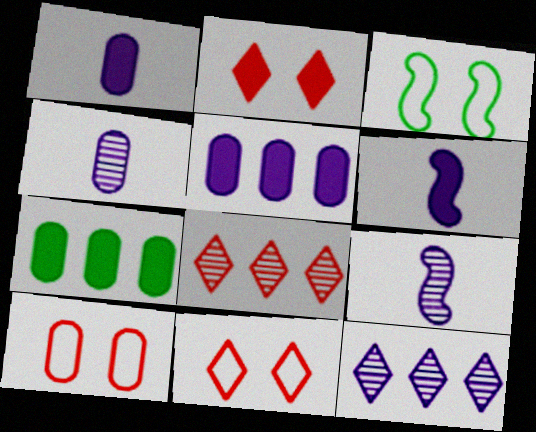[[1, 3, 8], 
[2, 6, 7], 
[4, 7, 10], 
[7, 9, 11]]